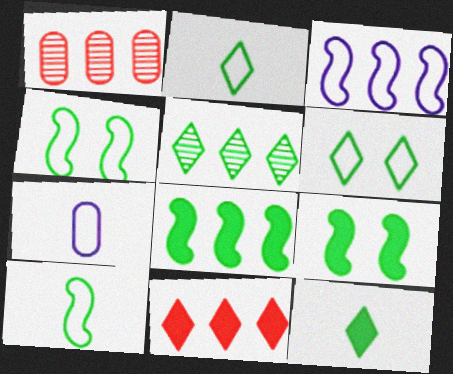[[5, 6, 12]]